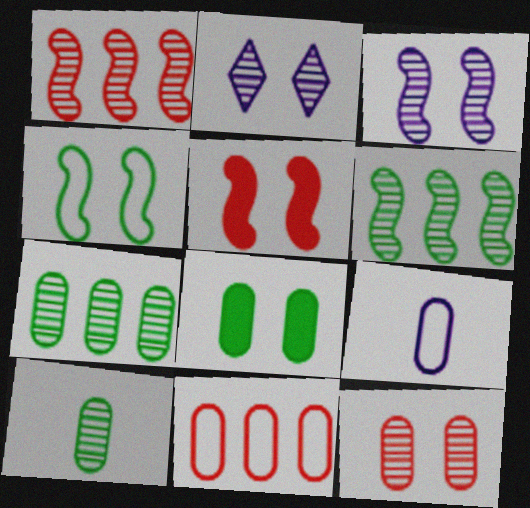[[1, 2, 10], 
[3, 4, 5]]